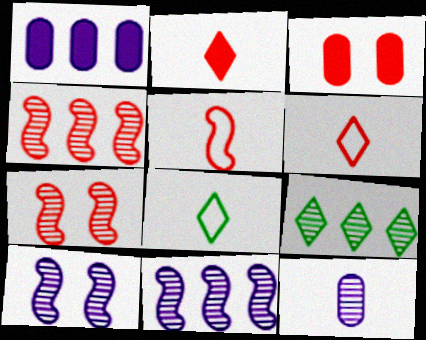[[1, 7, 8], 
[3, 4, 6], 
[3, 8, 11], 
[7, 9, 12]]